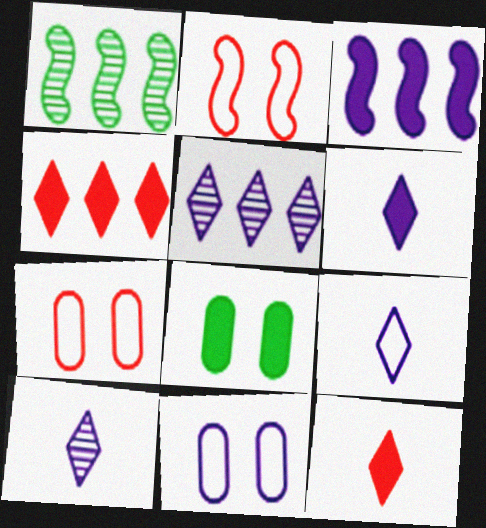[[1, 6, 7], 
[1, 11, 12], 
[3, 8, 12], 
[3, 10, 11], 
[6, 9, 10]]